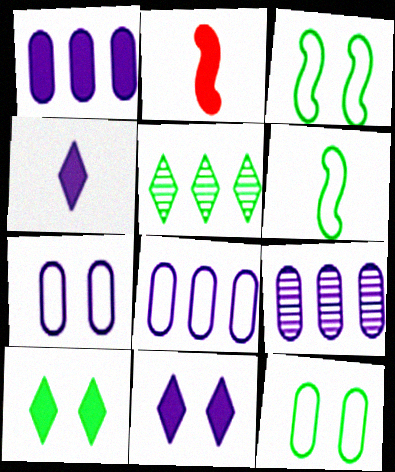[[1, 2, 10], 
[1, 8, 9], 
[2, 5, 7]]